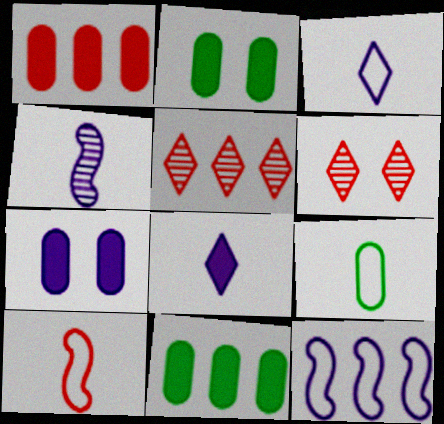[[1, 6, 10], 
[3, 9, 10], 
[5, 11, 12]]